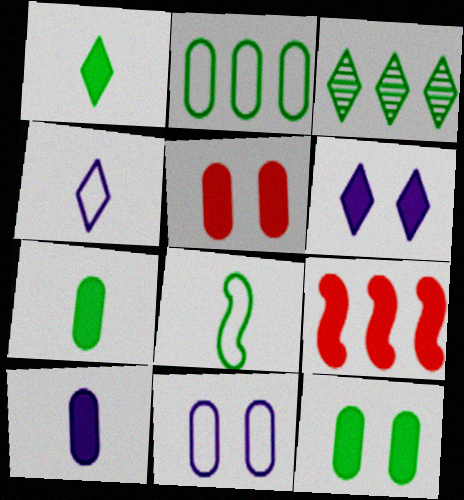[[3, 8, 12], 
[6, 7, 9]]